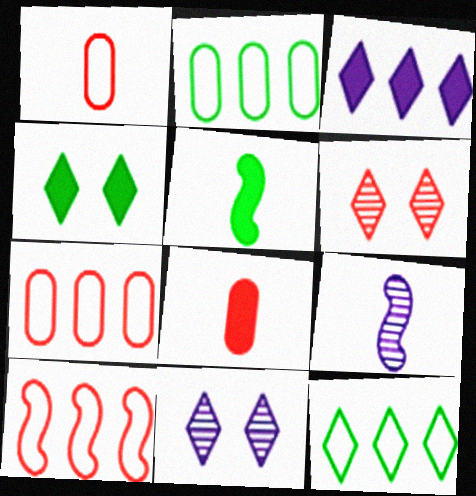[[4, 7, 9], 
[5, 7, 11], 
[6, 8, 10]]